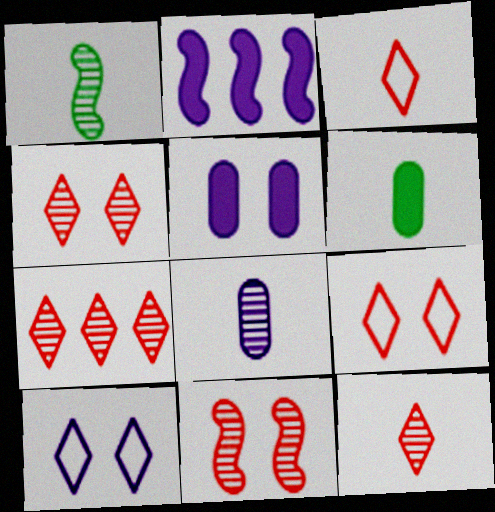[[1, 8, 12], 
[2, 8, 10], 
[4, 7, 12]]